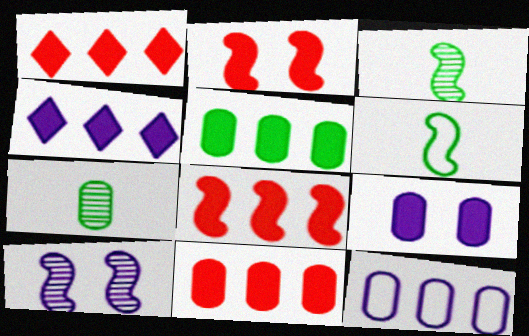[[1, 8, 11], 
[4, 5, 8], 
[6, 8, 10]]